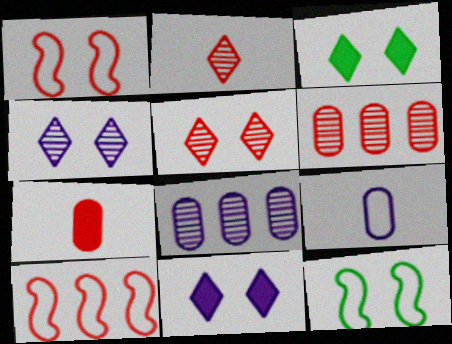[[5, 7, 10]]